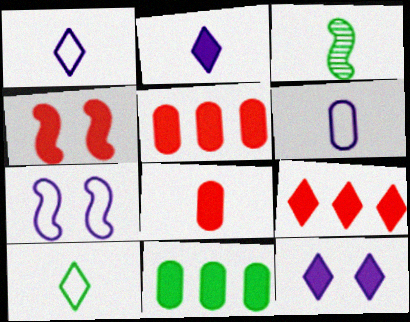[[1, 3, 8], 
[2, 4, 11], 
[4, 8, 9]]